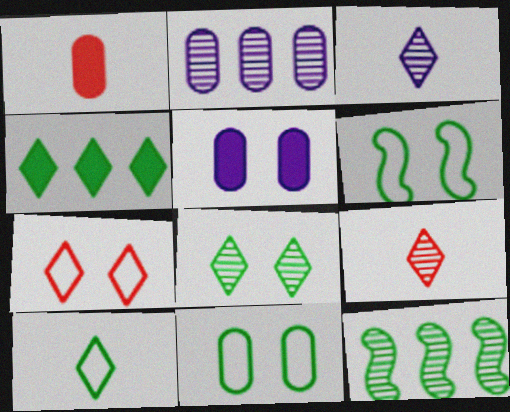[[1, 2, 11], 
[3, 4, 7], 
[4, 8, 10]]